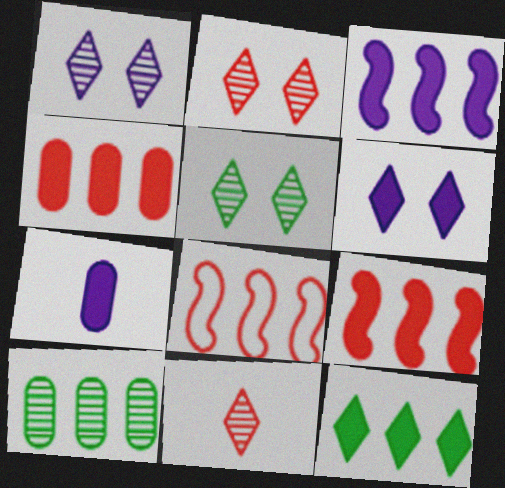[[1, 2, 5], 
[3, 4, 12], 
[3, 6, 7], 
[5, 7, 8]]